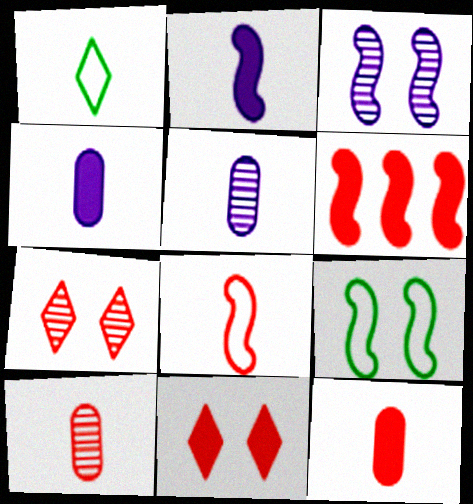[[1, 2, 10], 
[6, 11, 12]]